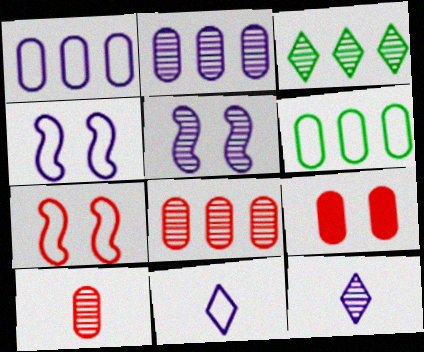[[1, 4, 11], 
[2, 5, 12], 
[3, 5, 10], 
[6, 7, 11]]